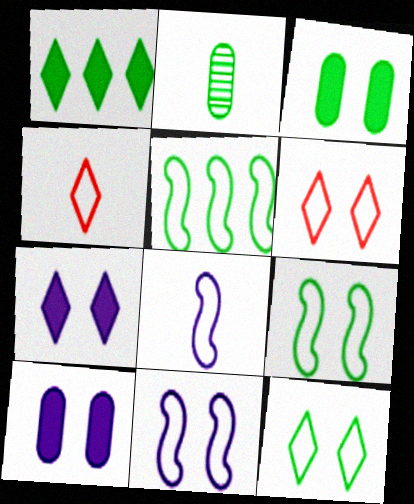[[1, 2, 9]]